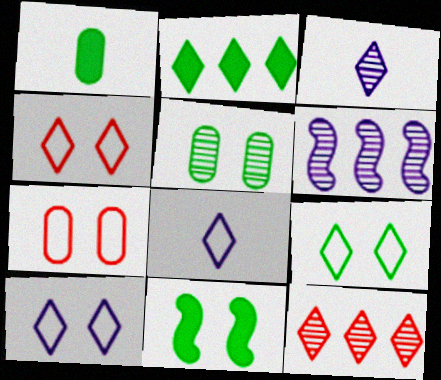[[1, 2, 11], 
[1, 4, 6], 
[2, 3, 4], 
[4, 9, 10], 
[5, 9, 11]]